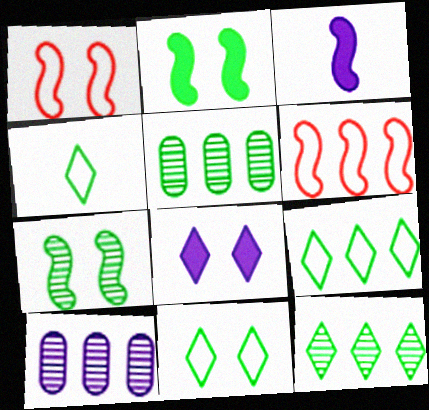[[2, 4, 5], 
[3, 6, 7], 
[4, 9, 11]]